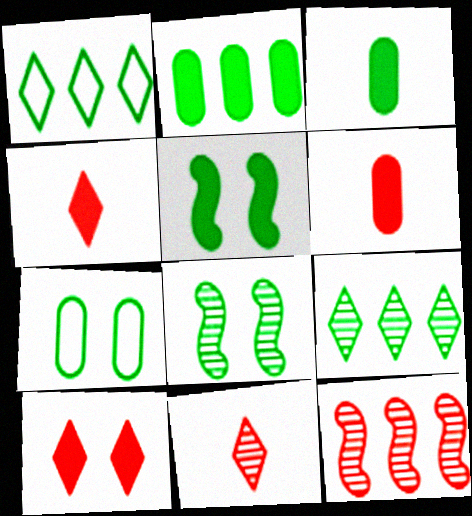[[1, 3, 8]]